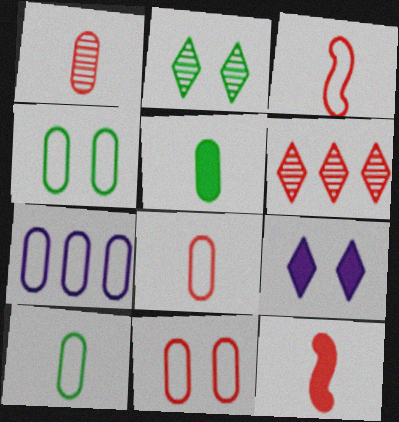[[2, 7, 12], 
[4, 7, 8], 
[6, 11, 12], 
[7, 10, 11]]